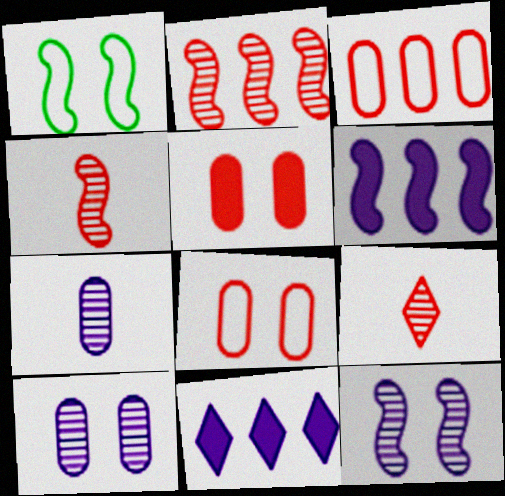[[1, 4, 6]]